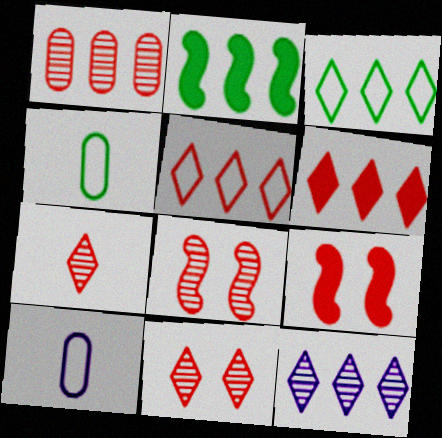[[1, 7, 8], 
[2, 10, 11], 
[3, 6, 12], 
[4, 9, 12]]